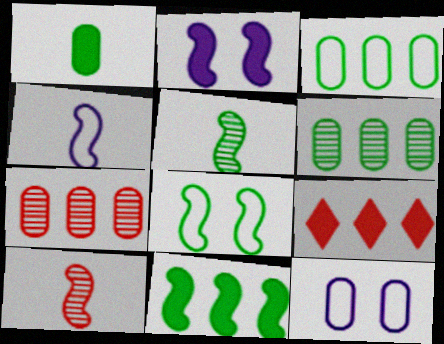[[1, 2, 9], 
[1, 7, 12], 
[5, 8, 11], 
[5, 9, 12]]